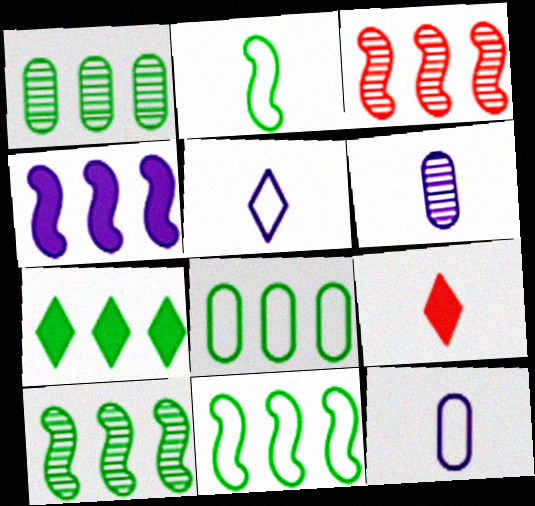[[1, 7, 11], 
[2, 6, 9], 
[3, 4, 11], 
[7, 8, 10]]